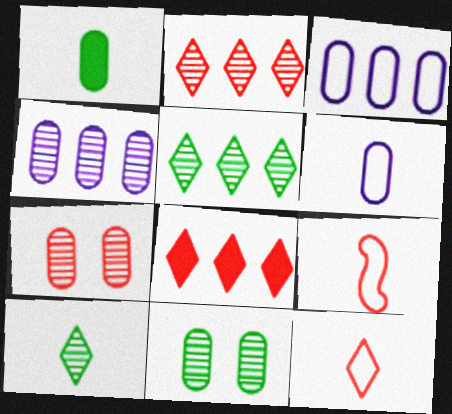[[1, 3, 7], 
[7, 8, 9]]